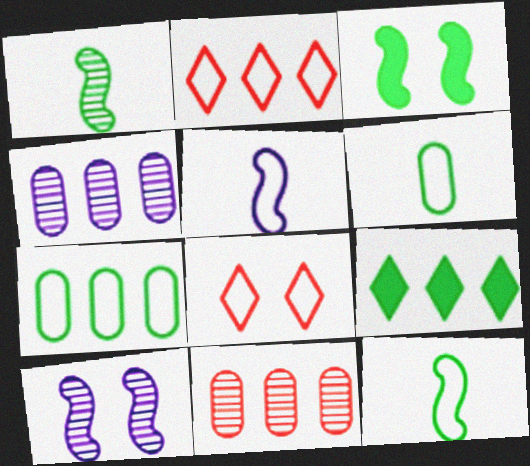[[5, 7, 8]]